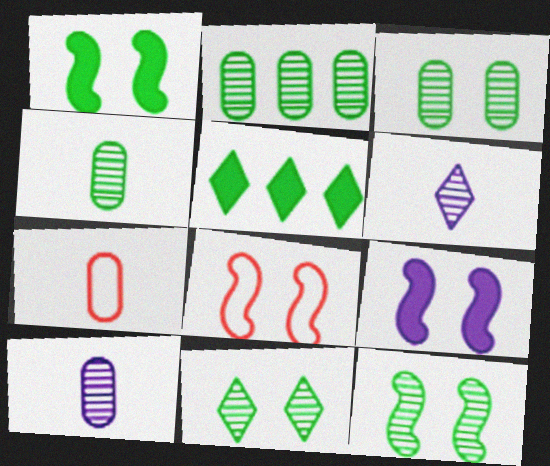[[2, 3, 4], 
[3, 11, 12], 
[5, 8, 10], 
[8, 9, 12]]